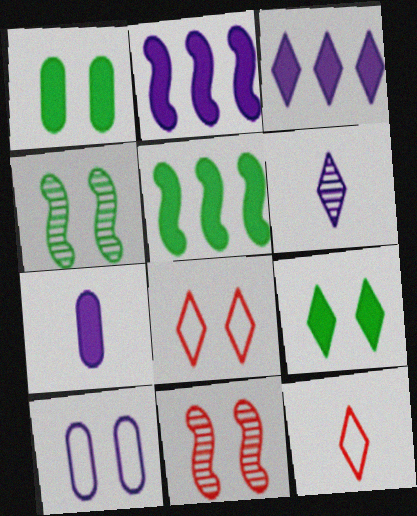[[2, 6, 10], 
[9, 10, 11]]